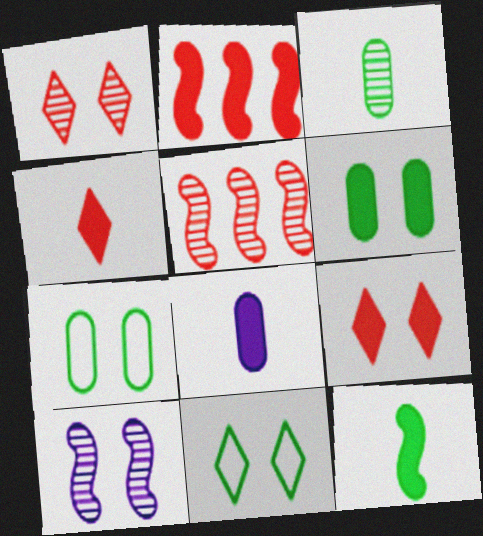[[4, 8, 12], 
[5, 8, 11], 
[7, 9, 10]]